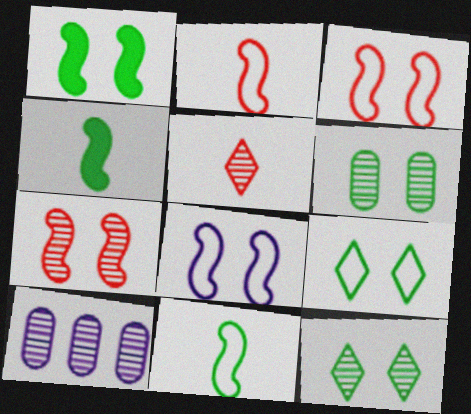[[1, 6, 9], 
[1, 7, 8]]